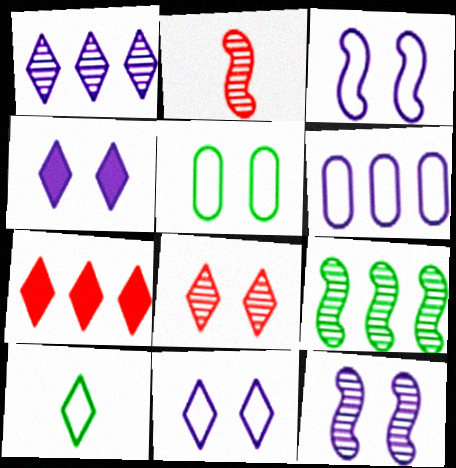[[2, 9, 12], 
[6, 7, 9]]